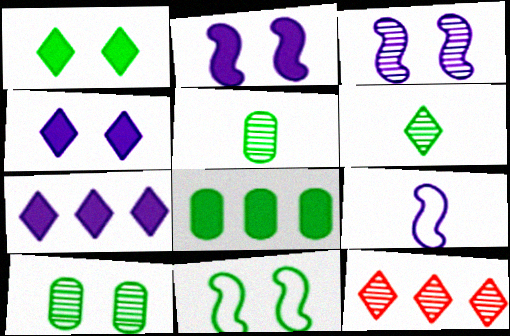[[1, 10, 11], 
[3, 5, 12], 
[6, 8, 11]]